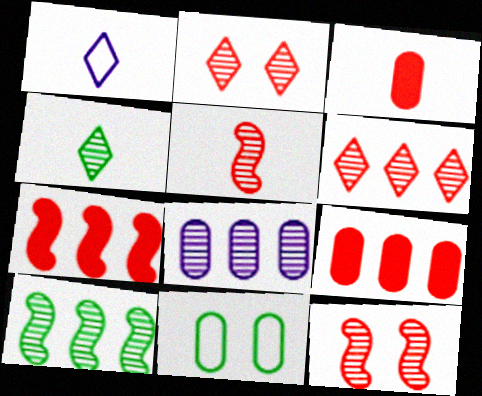[[3, 8, 11], 
[4, 8, 12], 
[6, 8, 10]]